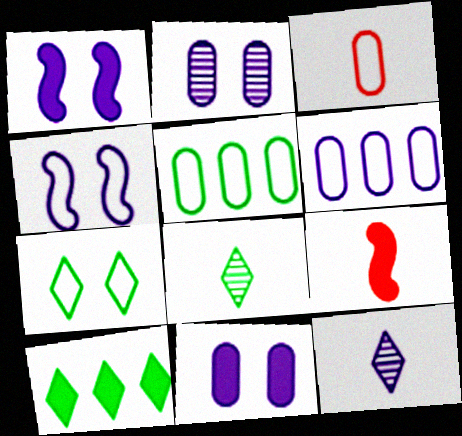[[1, 6, 12], 
[7, 8, 10], 
[9, 10, 11]]